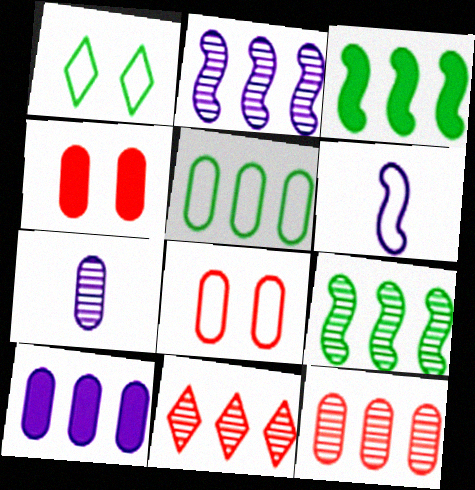[[4, 5, 7], 
[5, 10, 12]]